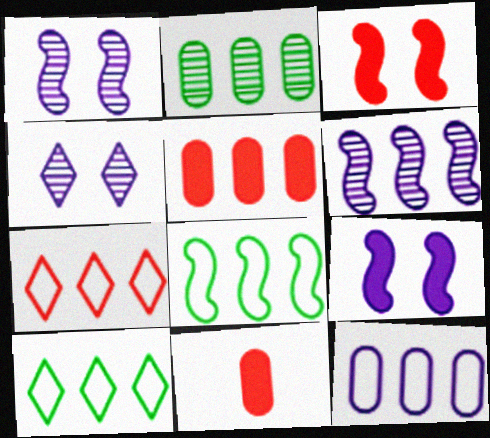[[1, 10, 11], 
[2, 5, 12], 
[4, 8, 11], 
[5, 6, 10], 
[7, 8, 12]]